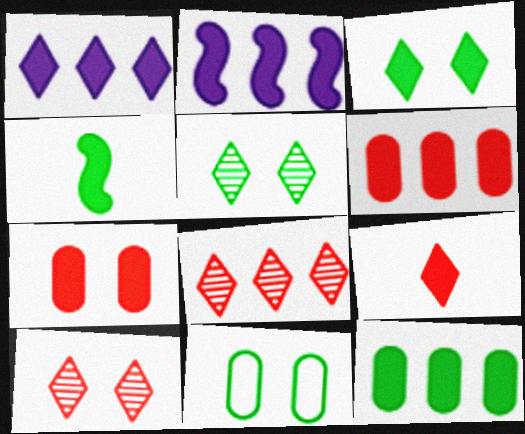[[1, 3, 9], 
[1, 4, 7], 
[3, 4, 12]]